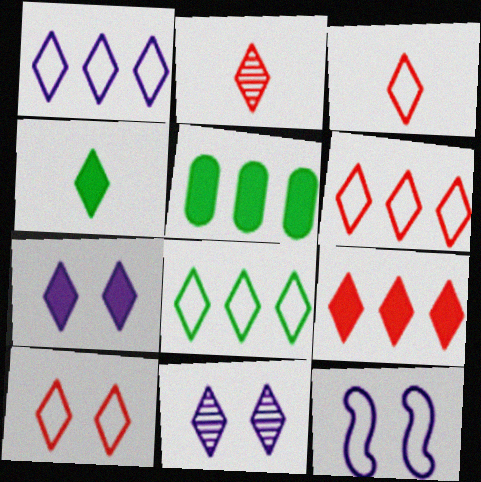[[1, 6, 8], 
[2, 5, 12], 
[2, 7, 8], 
[2, 9, 10], 
[3, 6, 10], 
[4, 6, 11], 
[4, 7, 9]]